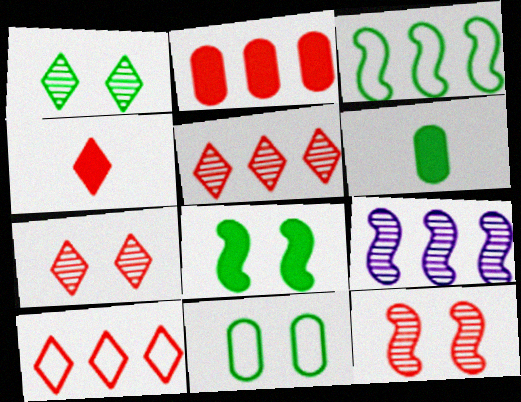[[1, 3, 6], 
[1, 8, 11], 
[4, 7, 10], 
[4, 9, 11]]